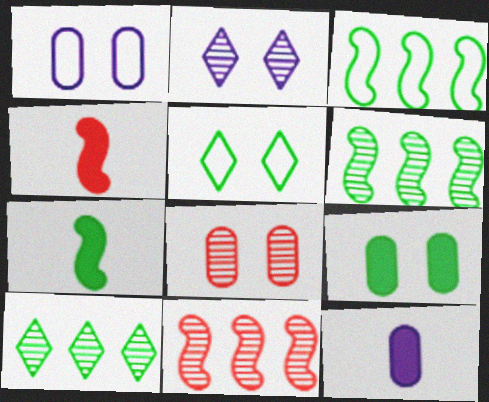[[1, 4, 10], 
[1, 8, 9], 
[5, 11, 12]]